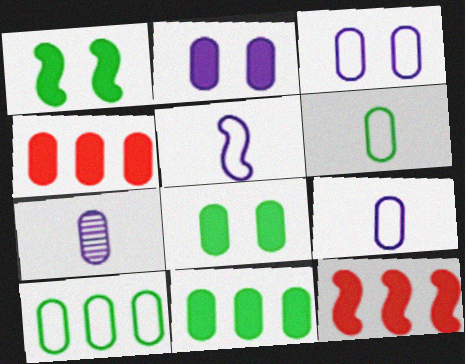[]